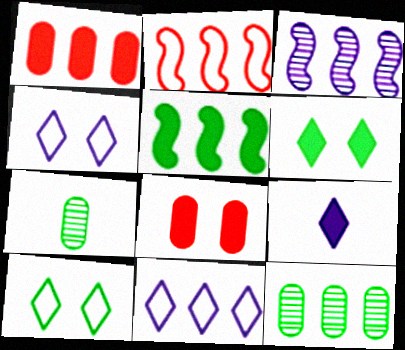[[2, 3, 5], 
[5, 7, 10], 
[5, 8, 9]]